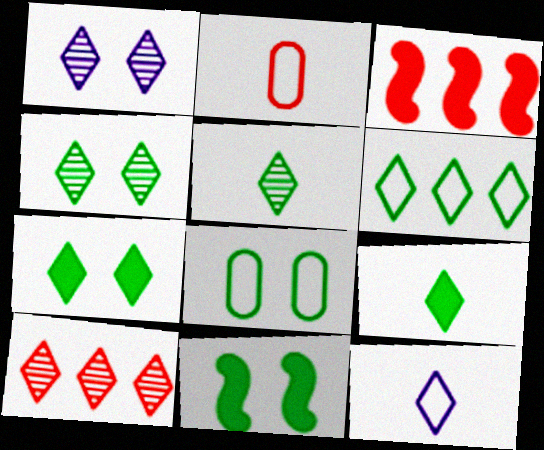[[1, 5, 10], 
[4, 6, 9], 
[4, 8, 11], 
[5, 6, 7], 
[7, 10, 12]]